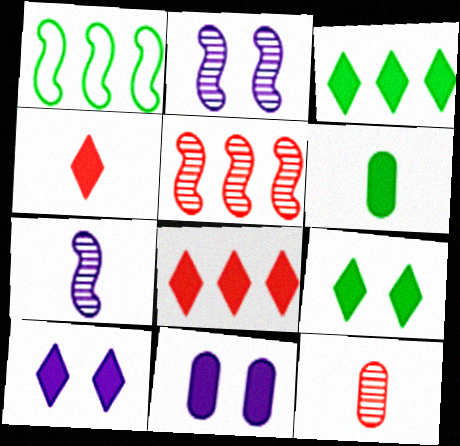[[1, 10, 12], 
[3, 4, 10]]